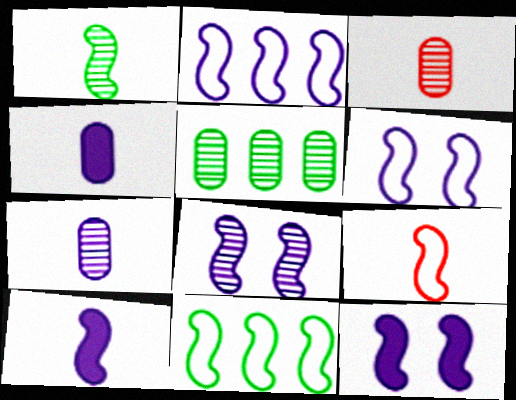[[1, 9, 10], 
[2, 8, 10], 
[6, 8, 12], 
[6, 9, 11]]